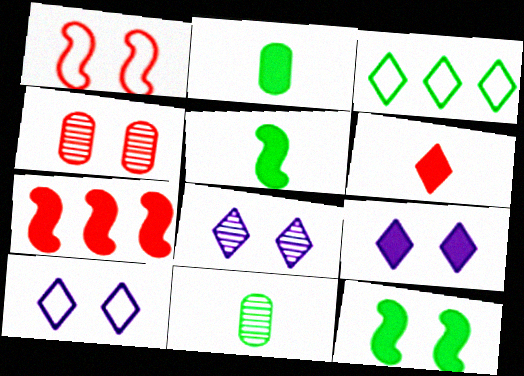[[2, 7, 9], 
[3, 6, 8], 
[3, 11, 12], 
[4, 10, 12], 
[7, 10, 11], 
[8, 9, 10]]